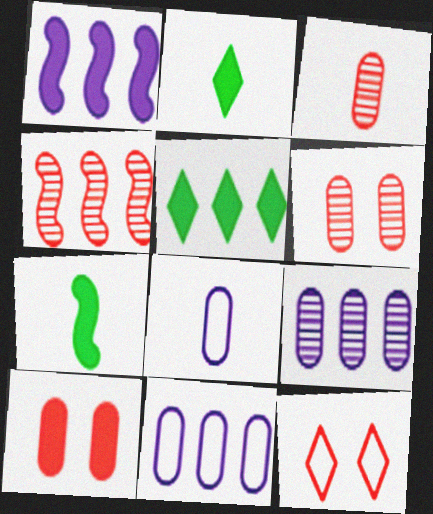[[1, 2, 10], 
[4, 5, 11], 
[7, 9, 12]]